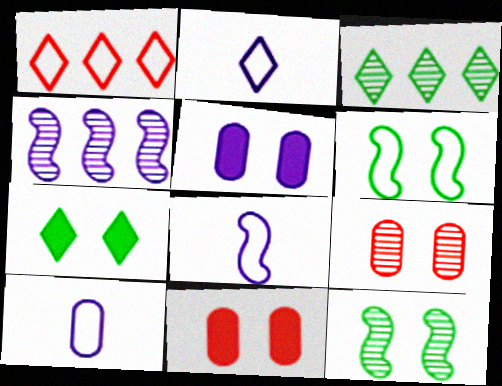[[1, 6, 10], 
[2, 4, 5], 
[2, 8, 10], 
[3, 8, 11]]